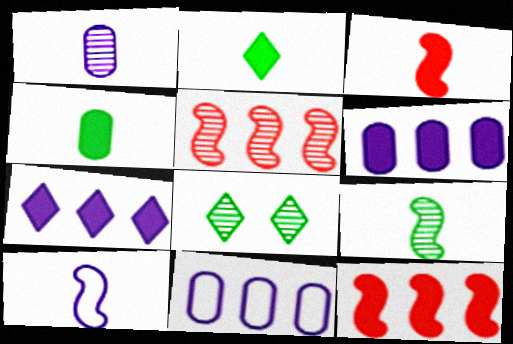[[1, 5, 8], 
[3, 8, 11], 
[3, 9, 10]]